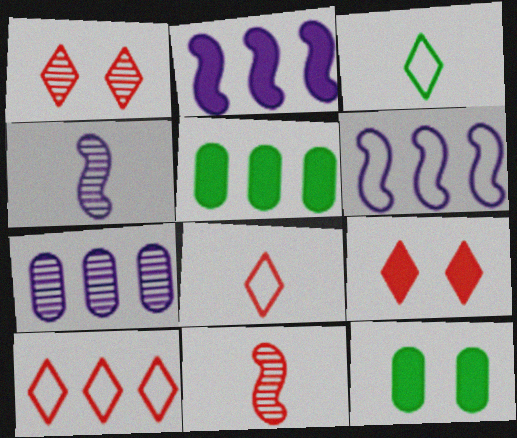[[4, 10, 12]]